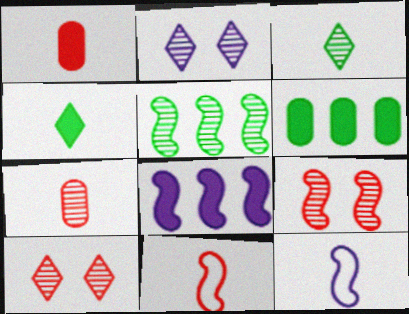[[1, 3, 12], 
[2, 5, 7], 
[2, 6, 11], 
[4, 7, 12], 
[6, 10, 12]]